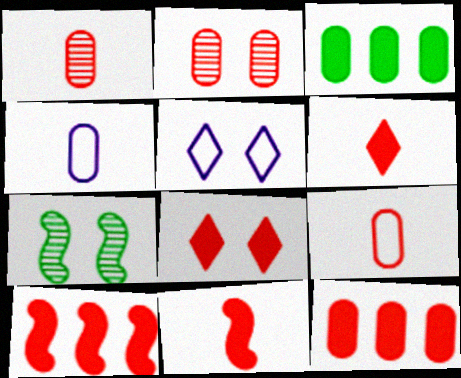[[2, 3, 4], 
[2, 9, 12], 
[8, 11, 12]]